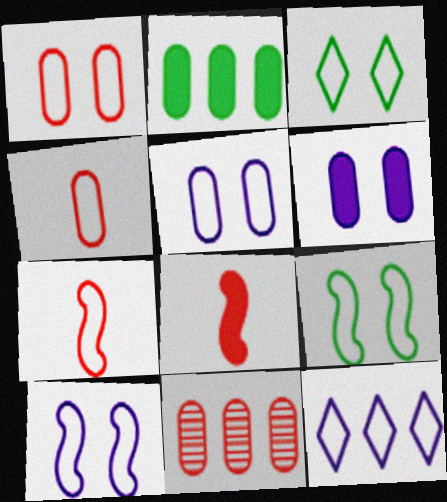[[1, 3, 10], 
[4, 9, 12]]